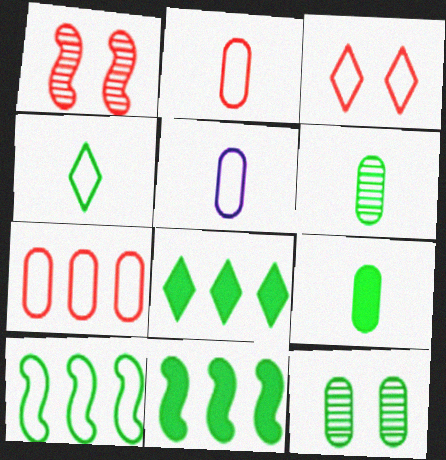[[1, 5, 8], 
[3, 5, 10], 
[4, 11, 12]]